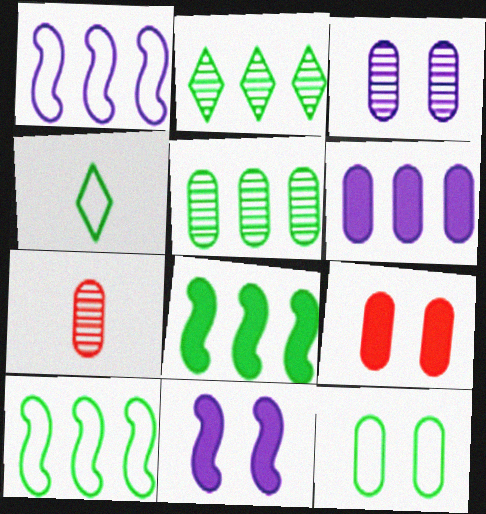[[3, 5, 7], 
[3, 9, 12], 
[4, 10, 12], 
[6, 7, 12]]